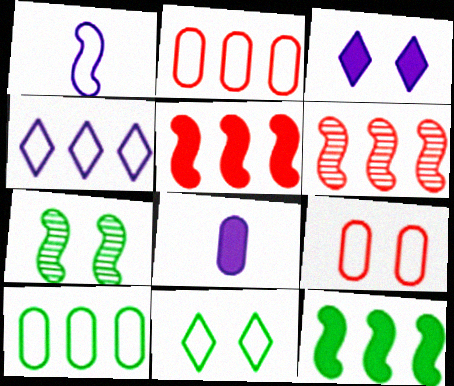[[1, 2, 11], 
[1, 5, 7], 
[3, 7, 9], 
[6, 8, 11]]